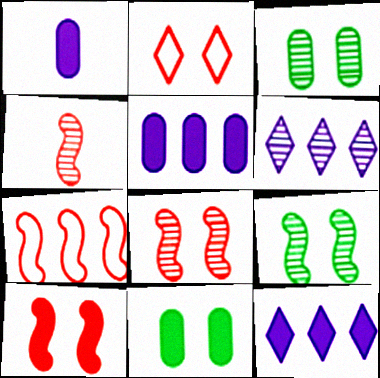[[3, 4, 6], 
[4, 7, 10]]